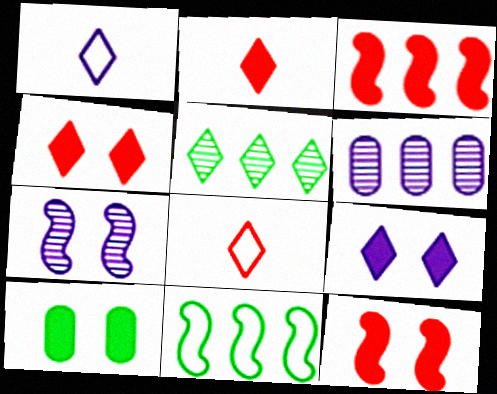[[1, 4, 5], 
[5, 8, 9], 
[9, 10, 12]]